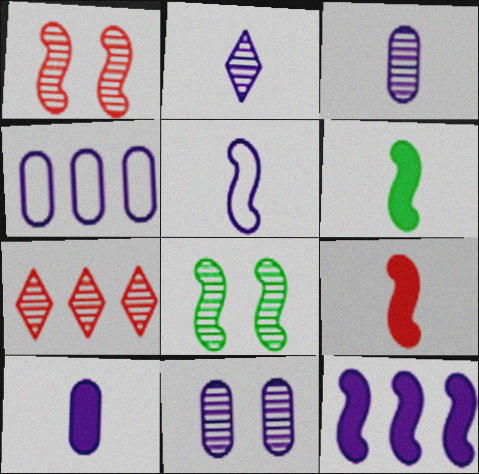[[2, 5, 10], 
[3, 7, 8], 
[4, 10, 11]]